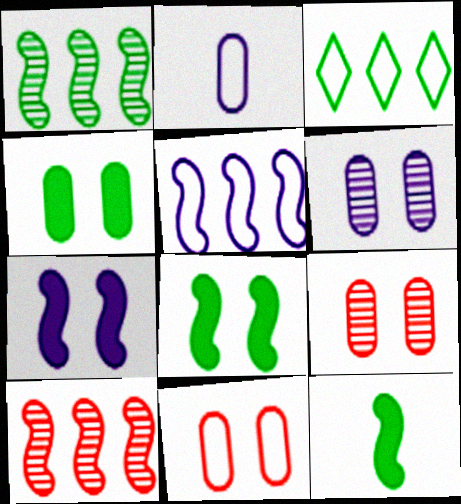[[4, 6, 11]]